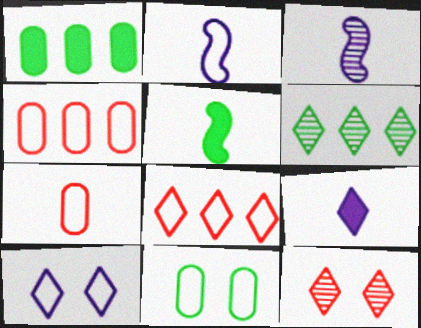[[1, 2, 12], 
[2, 8, 11], 
[5, 6, 11]]